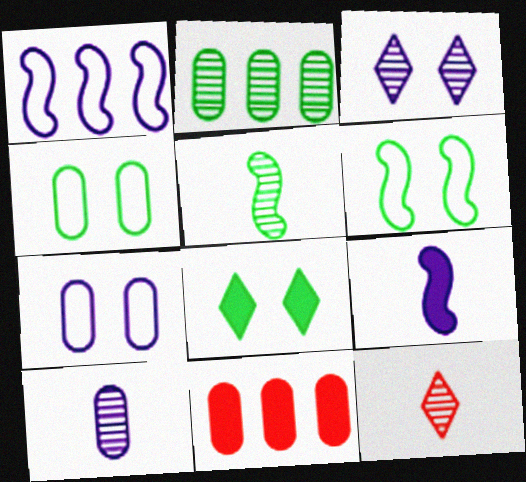[[4, 10, 11], 
[5, 10, 12], 
[8, 9, 11]]